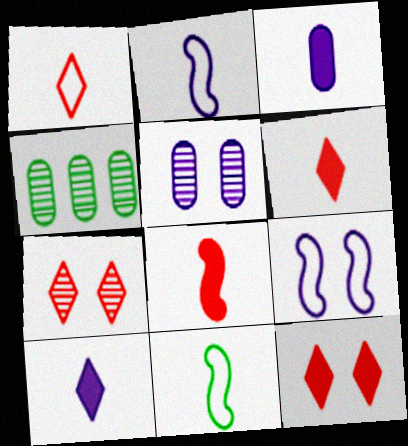[[2, 4, 12], 
[4, 6, 9]]